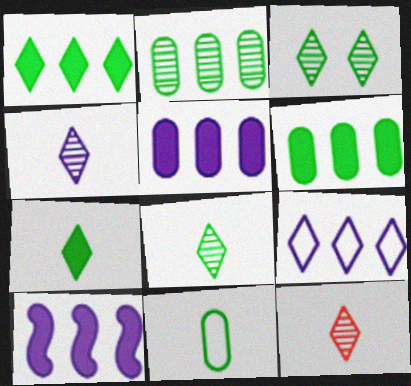[[4, 8, 12]]